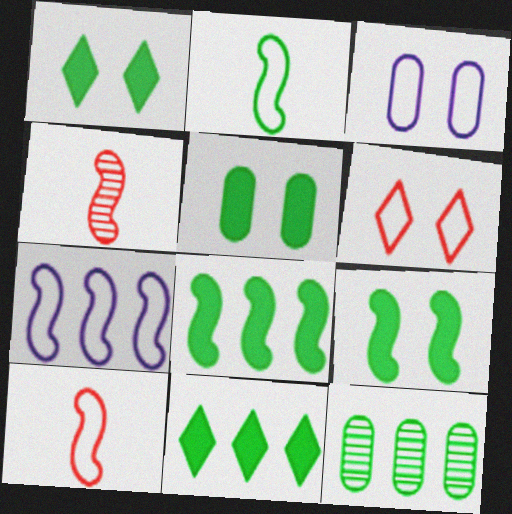[[1, 2, 12], 
[1, 5, 9], 
[3, 4, 11], 
[4, 7, 9]]